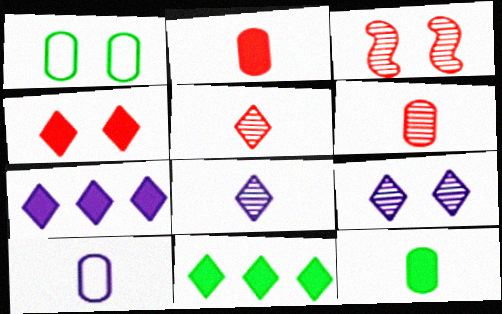[[3, 10, 11], 
[6, 10, 12]]